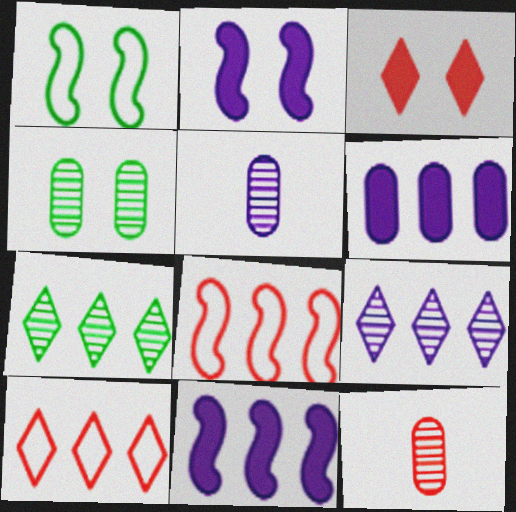[[3, 8, 12], 
[6, 7, 8]]